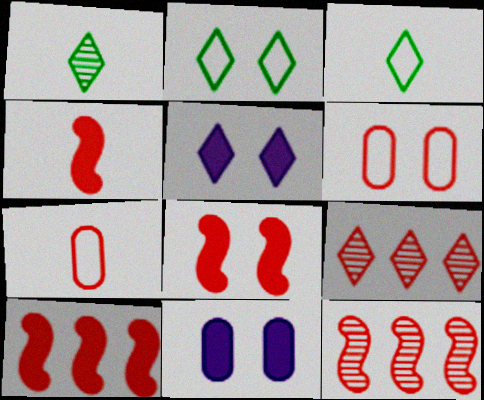[[3, 5, 9], 
[3, 11, 12], 
[4, 6, 9], 
[4, 8, 10], 
[7, 8, 9]]